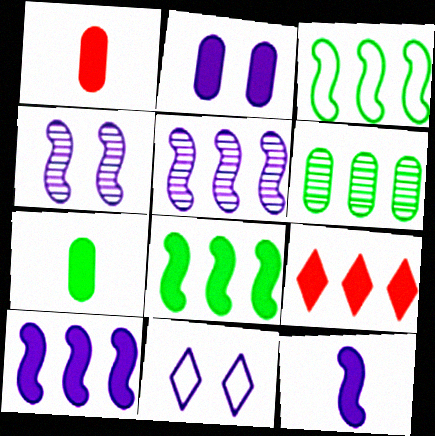[[2, 4, 11]]